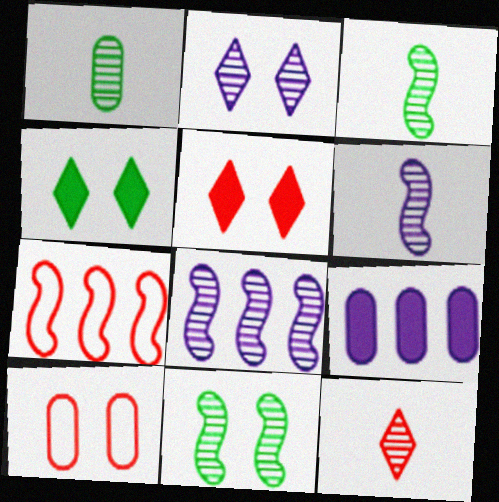[[1, 6, 12], 
[1, 9, 10]]